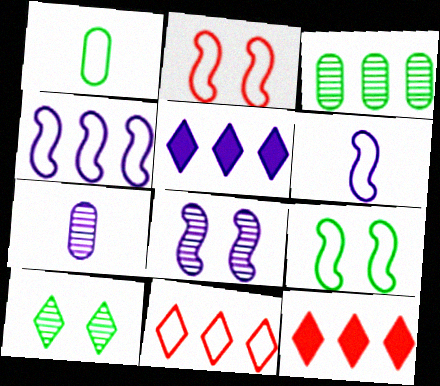[[1, 8, 12], 
[3, 4, 12], 
[7, 9, 12]]